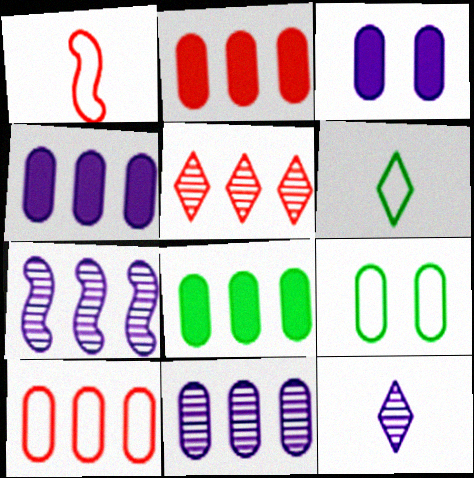[[2, 4, 8], 
[8, 10, 11]]